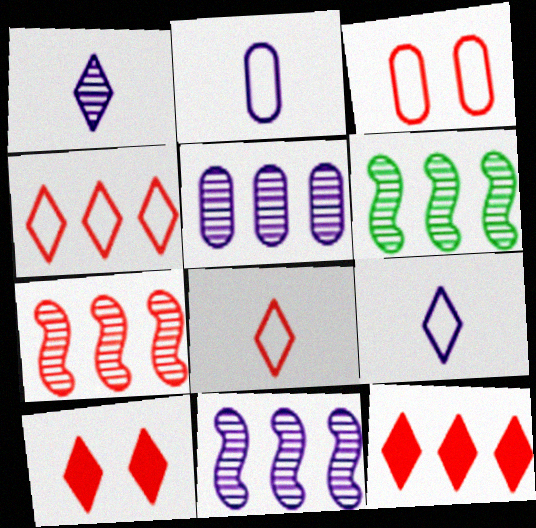[[2, 6, 10], 
[6, 7, 11]]